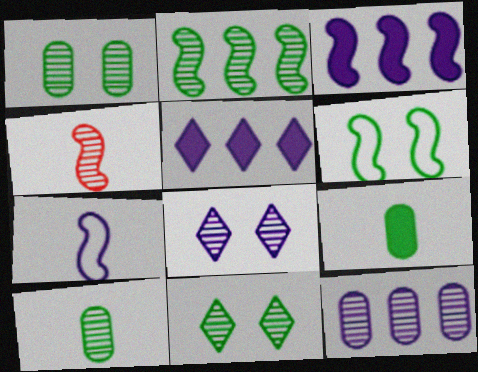[[2, 10, 11], 
[3, 4, 6], 
[4, 11, 12]]